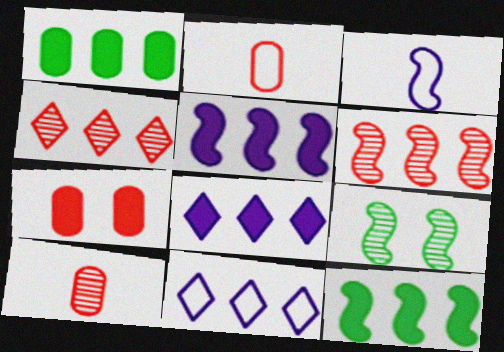[[1, 6, 11], 
[2, 8, 9]]